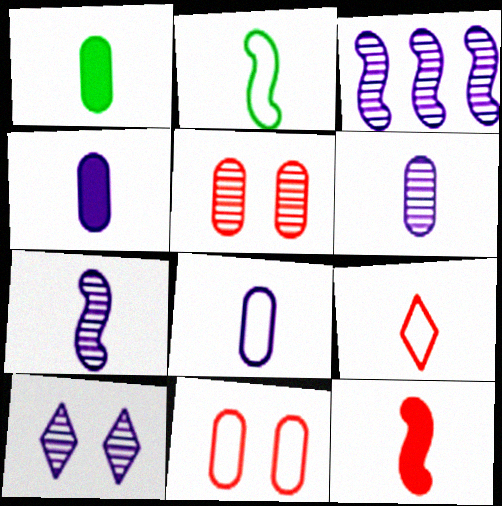[[1, 7, 9], 
[2, 7, 12], 
[2, 8, 9], 
[3, 6, 10], 
[4, 6, 8]]